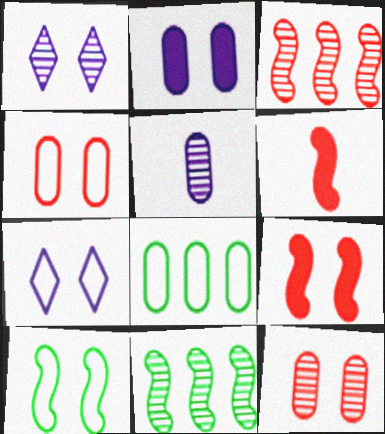[[1, 6, 8], 
[4, 7, 10]]